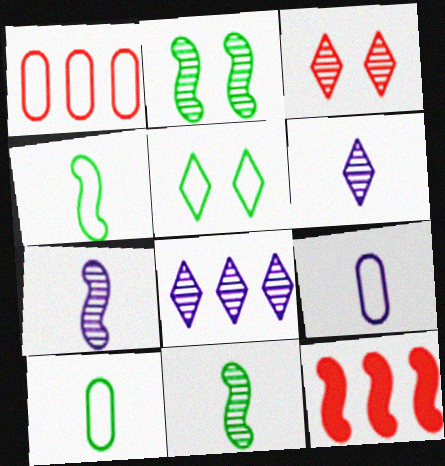[]